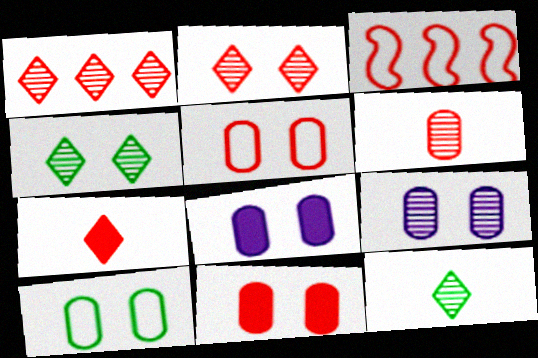[[3, 8, 12], 
[9, 10, 11]]